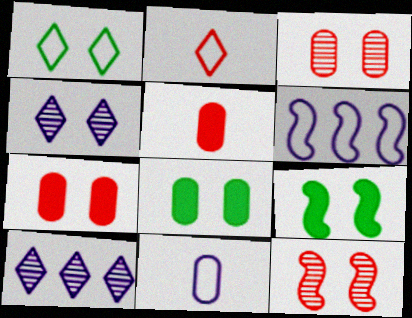[]